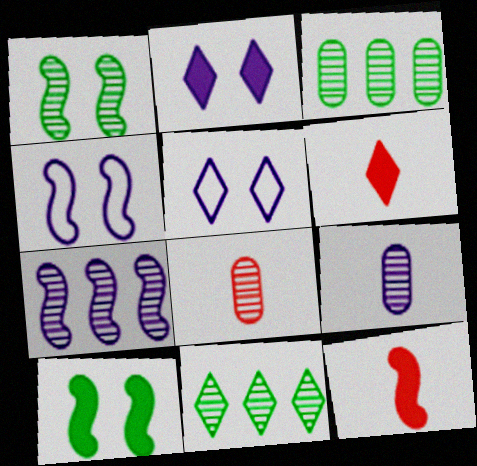[[3, 4, 6], 
[3, 5, 12], 
[5, 6, 11]]